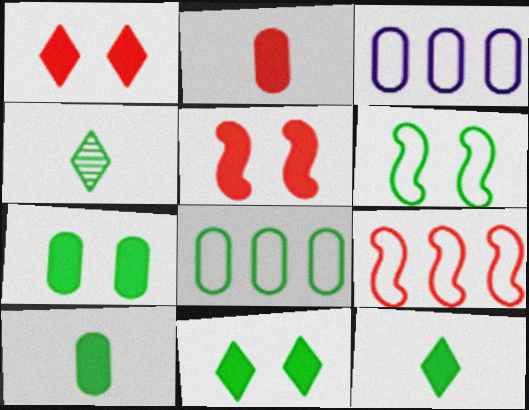[[3, 4, 5]]